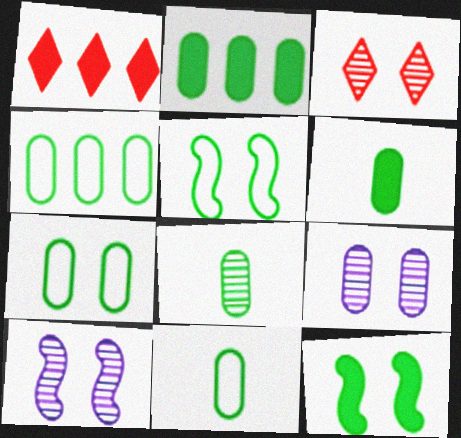[[1, 10, 11], 
[2, 7, 8], 
[4, 7, 11], 
[6, 8, 11]]